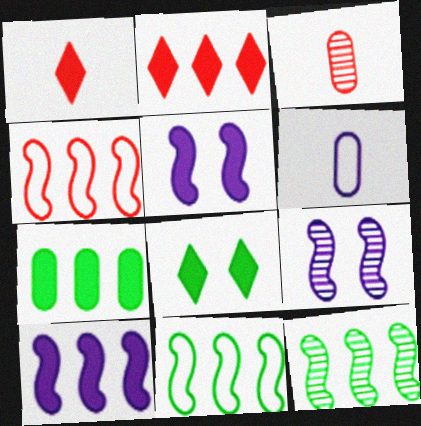[[1, 5, 7], 
[2, 7, 10], 
[4, 10, 12]]